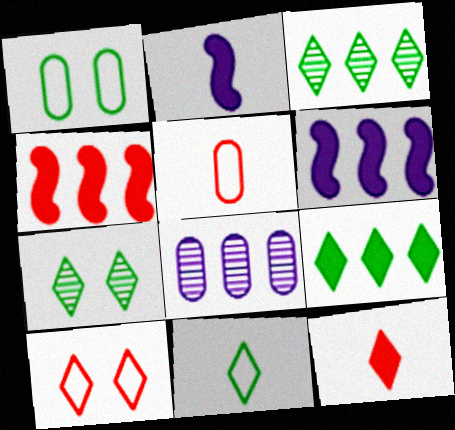[[5, 6, 7], 
[7, 9, 11]]